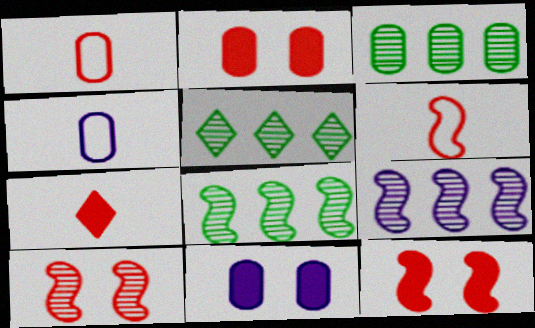[[1, 3, 11], 
[2, 3, 4], 
[3, 5, 8], 
[4, 5, 12], 
[5, 6, 11]]